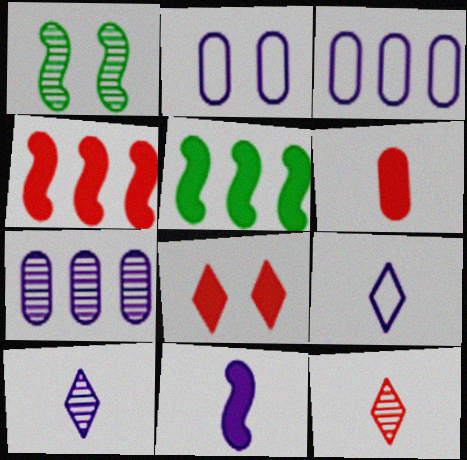[[1, 2, 8], 
[1, 7, 12], 
[2, 5, 12], 
[4, 6, 8]]